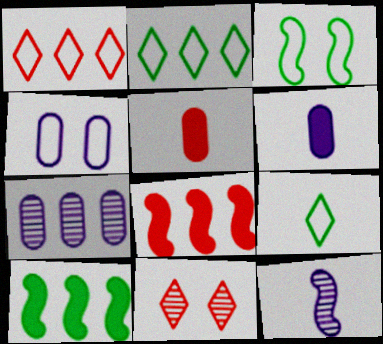[[1, 7, 10], 
[2, 7, 8], 
[3, 8, 12], 
[4, 6, 7], 
[5, 9, 12]]